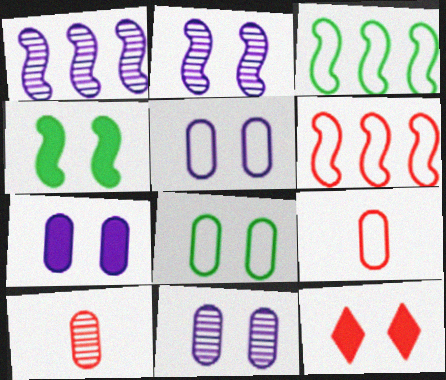[[2, 8, 12], 
[4, 7, 12], 
[5, 7, 11], 
[6, 10, 12]]